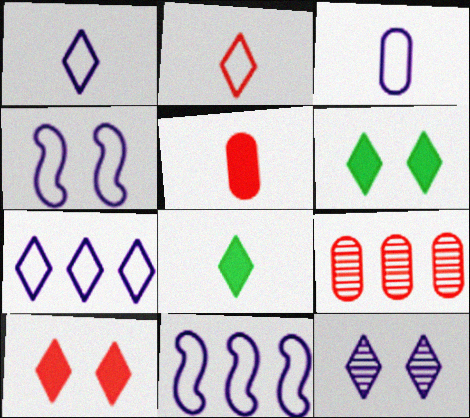[[3, 4, 7], 
[4, 8, 9]]